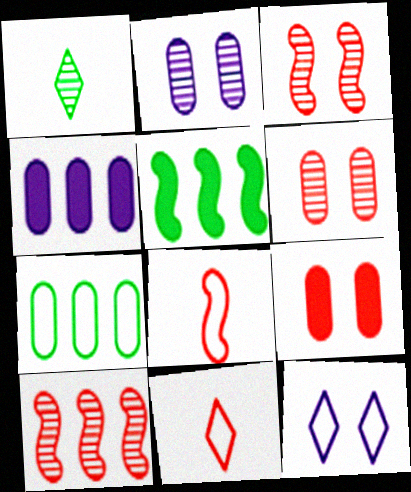[[1, 2, 10], 
[2, 5, 11], 
[7, 8, 12], 
[9, 10, 11]]